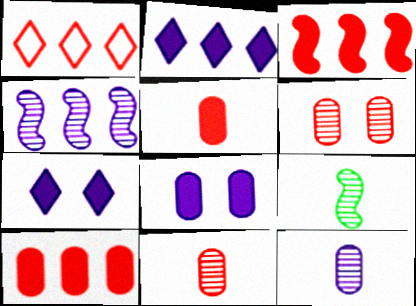[[1, 8, 9]]